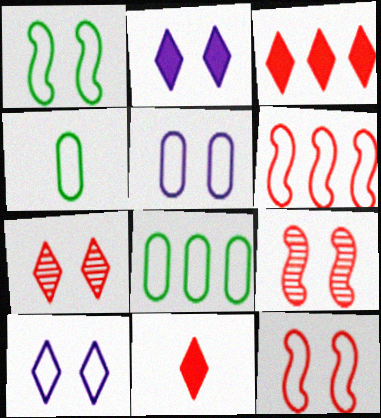[[4, 6, 10]]